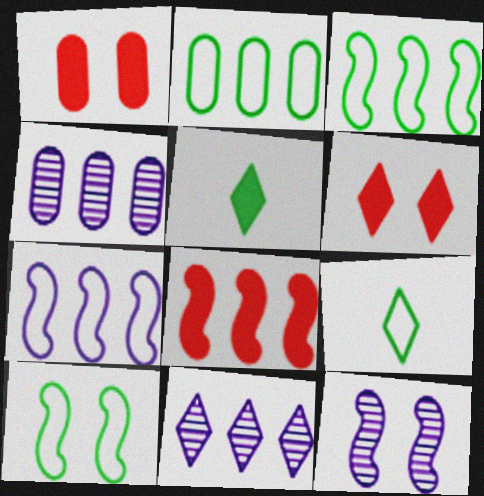[[2, 8, 11], 
[2, 9, 10], 
[6, 9, 11]]